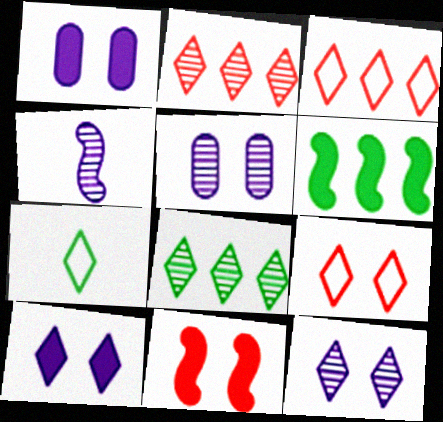[[2, 7, 10]]